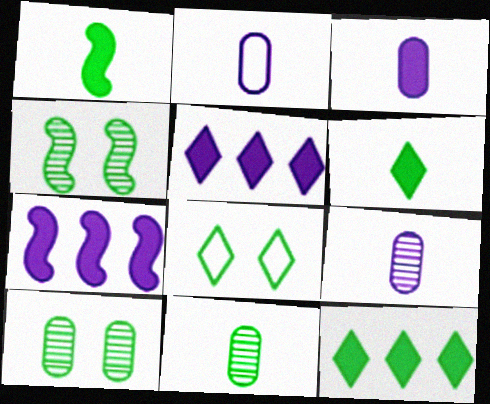[[2, 3, 9]]